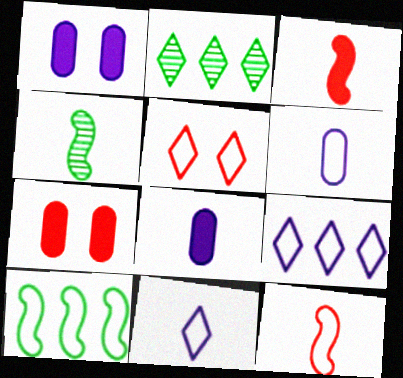[[1, 2, 12], 
[4, 7, 9], 
[5, 6, 10]]